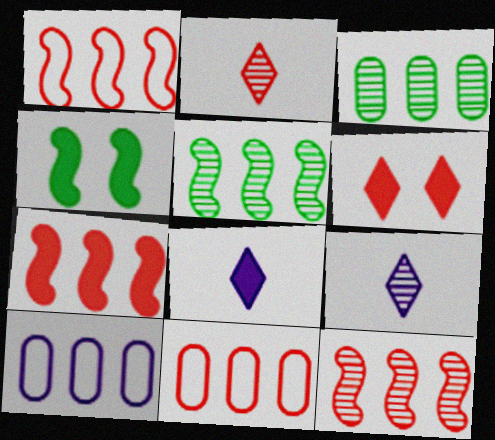[[1, 7, 12], 
[2, 4, 10], 
[4, 9, 11]]